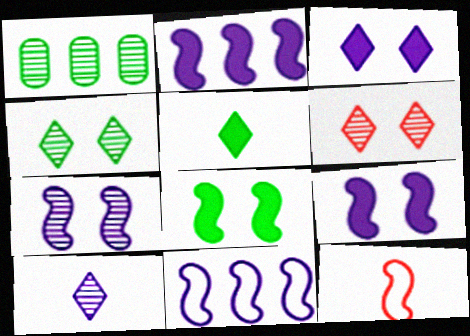[[1, 3, 12]]